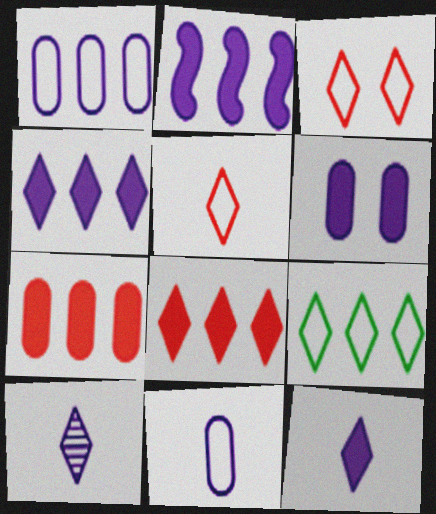[[2, 6, 12]]